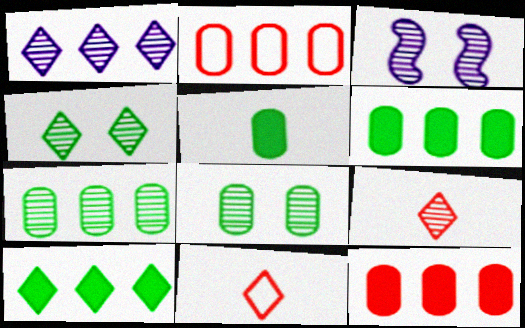[[1, 4, 9], 
[3, 6, 11], 
[3, 7, 9]]